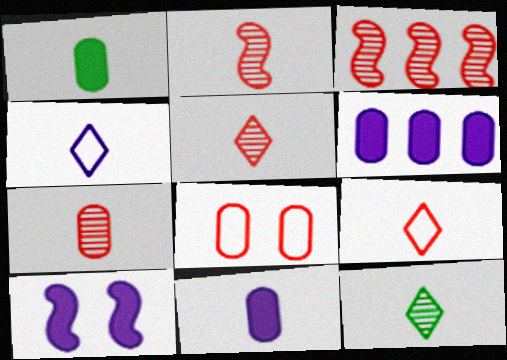[[1, 2, 4], 
[2, 5, 7]]